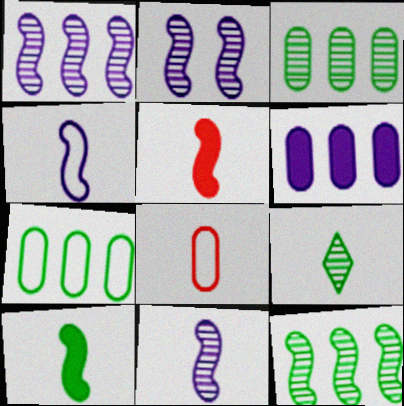[[1, 2, 11]]